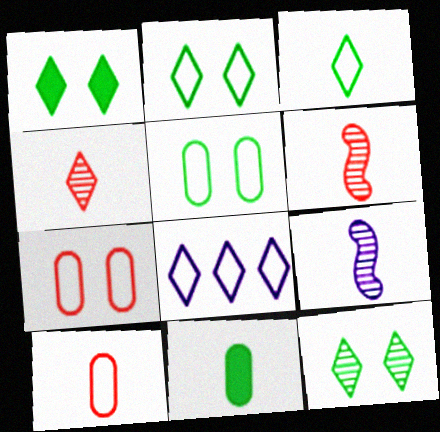[[1, 2, 12], 
[1, 4, 8]]